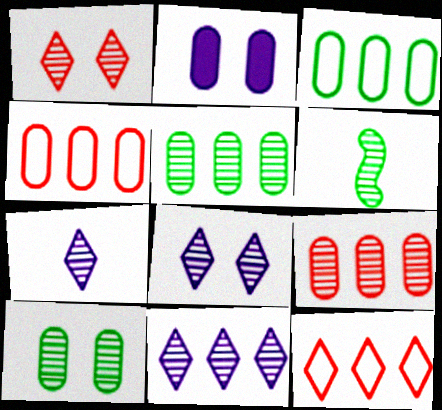[[2, 6, 12], 
[6, 8, 9], 
[7, 8, 11]]